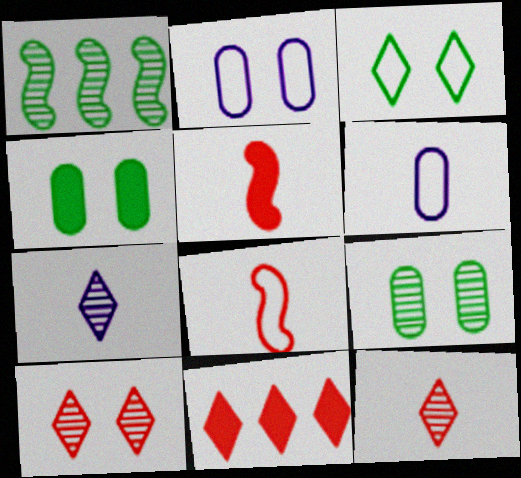[[3, 7, 11]]